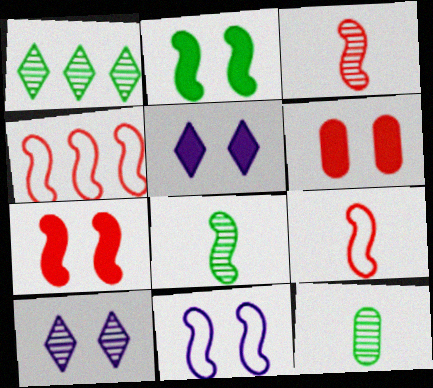[[2, 5, 6], 
[3, 4, 7], 
[4, 5, 12]]